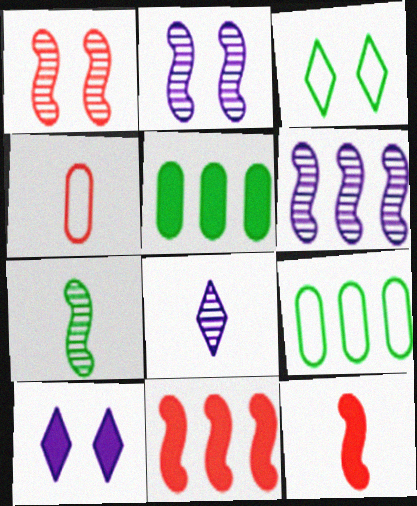[[1, 6, 7], 
[3, 5, 7], 
[5, 10, 12]]